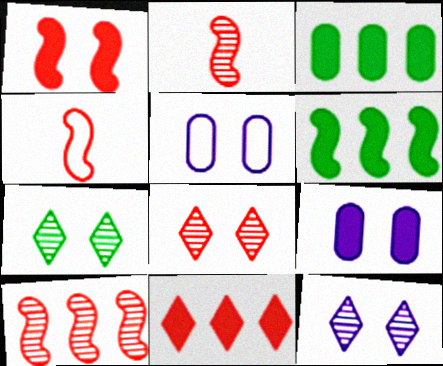[[1, 4, 10], 
[1, 5, 7], 
[3, 4, 12], 
[7, 8, 12]]